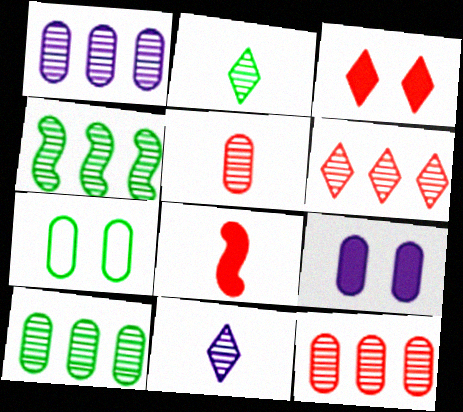[[1, 4, 6], 
[1, 10, 12]]